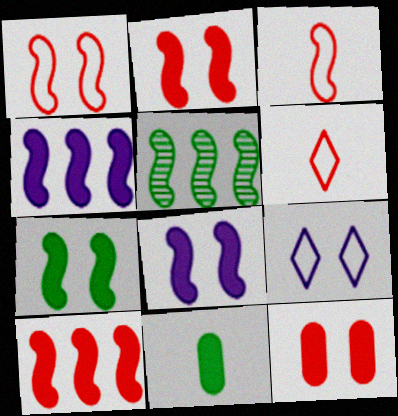[[2, 7, 8], 
[3, 5, 8]]